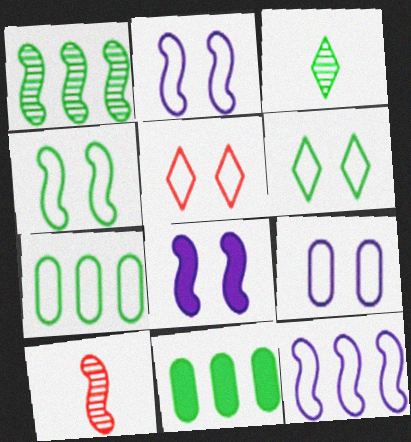[[3, 4, 11], 
[4, 5, 9]]